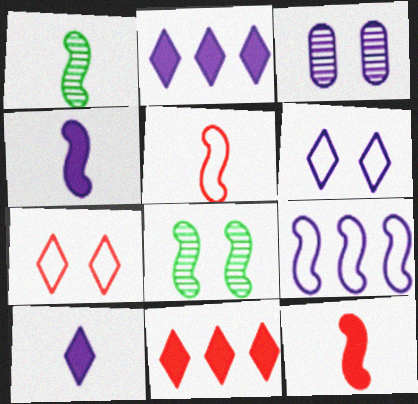[[1, 4, 5], 
[3, 9, 10], 
[8, 9, 12]]